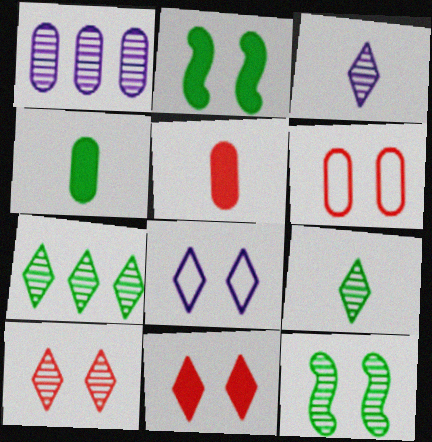[[1, 4, 6], 
[3, 7, 10]]